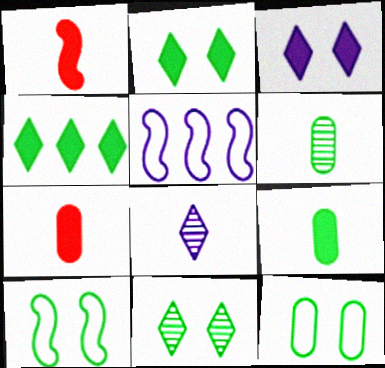[[4, 6, 10], 
[5, 7, 11]]